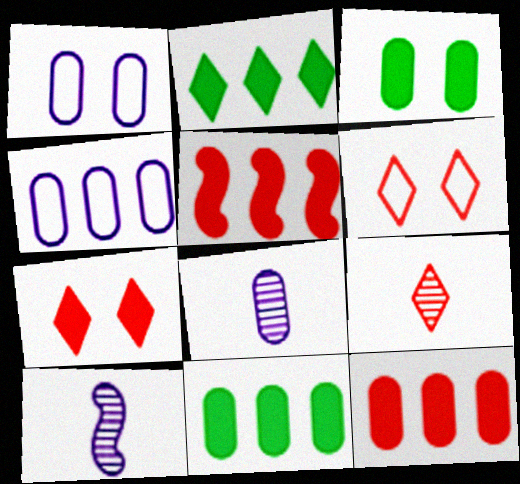[[6, 10, 11]]